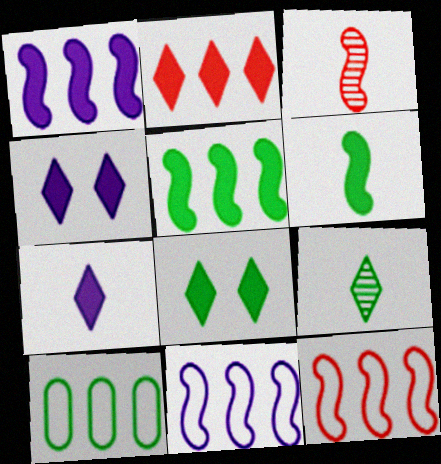[[2, 7, 8], 
[3, 4, 10]]